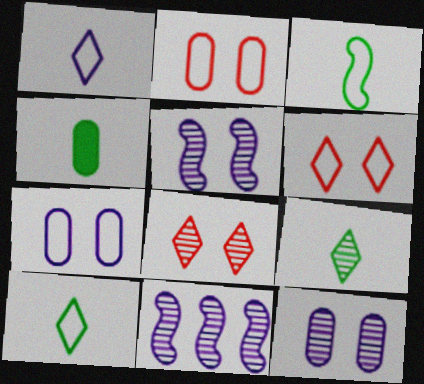[[3, 4, 9], 
[4, 6, 11]]